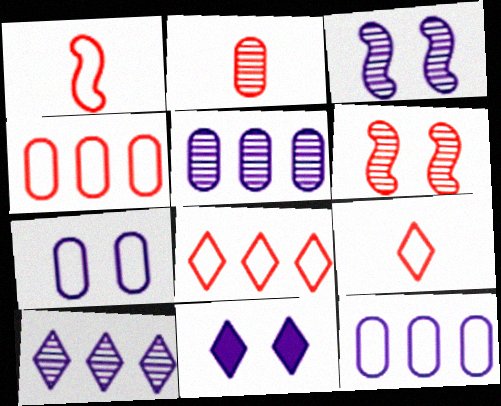[[3, 7, 11]]